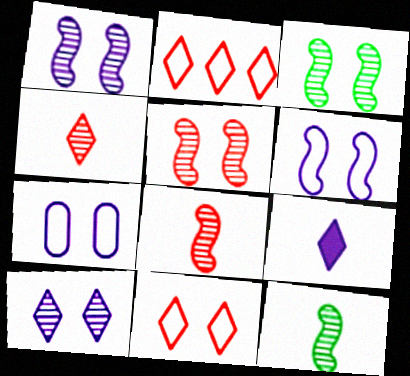[[1, 3, 5]]